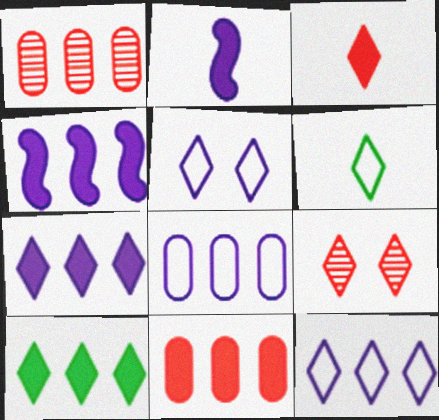[[4, 10, 11], 
[6, 7, 9]]